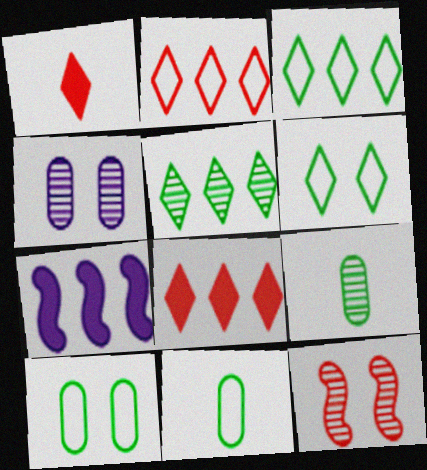[]